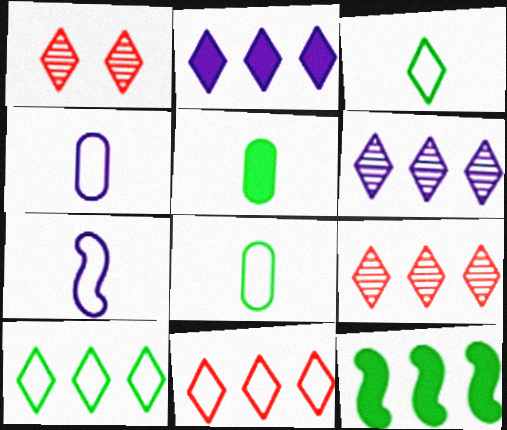[[1, 2, 3], 
[1, 4, 12], 
[2, 9, 10]]